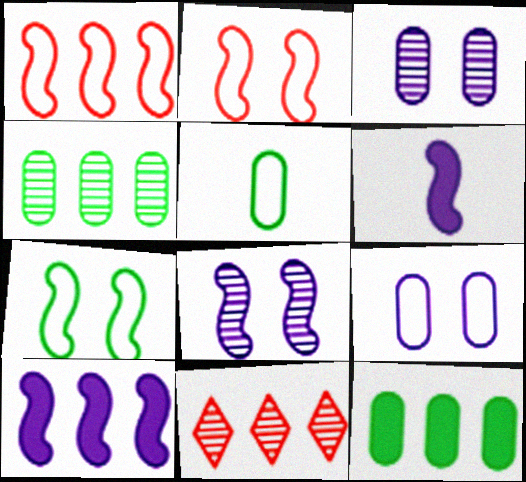[]